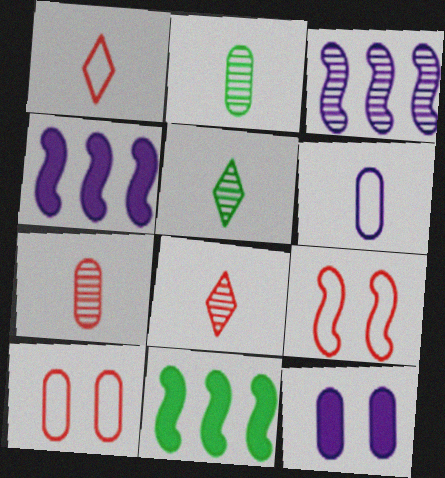[[4, 5, 10]]